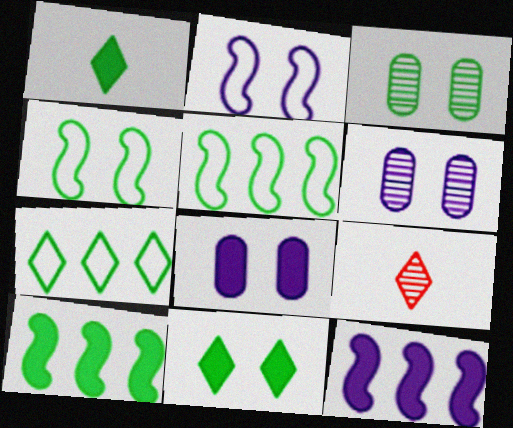[[1, 3, 5], 
[3, 4, 11], 
[5, 8, 9]]